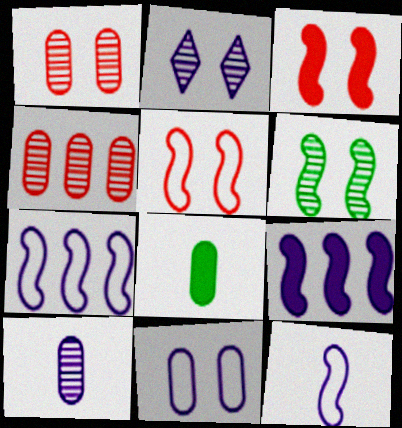[[1, 2, 6], 
[4, 8, 11]]